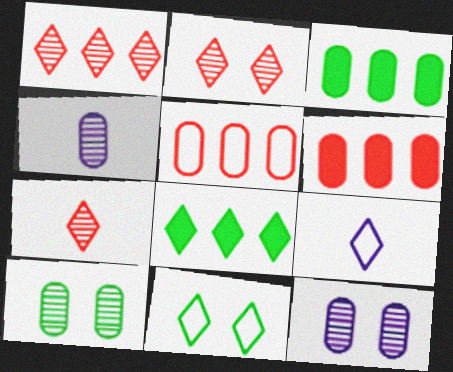[[1, 2, 7], 
[2, 8, 9]]